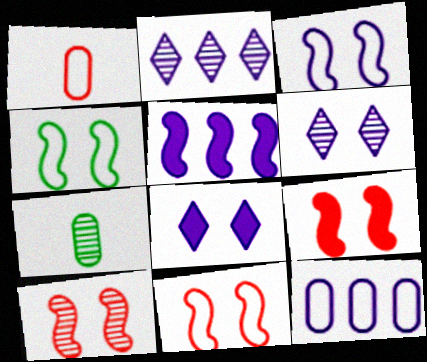[[2, 5, 12], 
[2, 7, 10], 
[3, 4, 11], 
[9, 10, 11]]